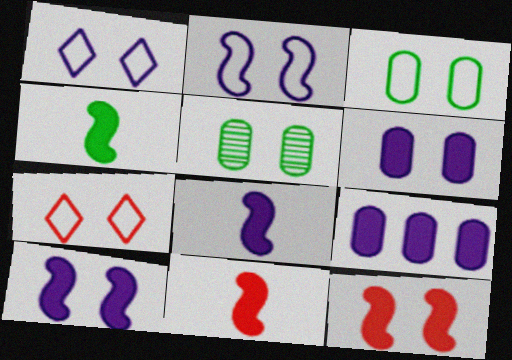[[1, 5, 12], 
[2, 3, 7], 
[4, 8, 11], 
[5, 7, 10]]